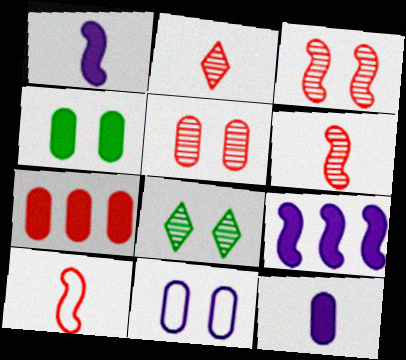[[4, 5, 11], 
[4, 7, 12]]